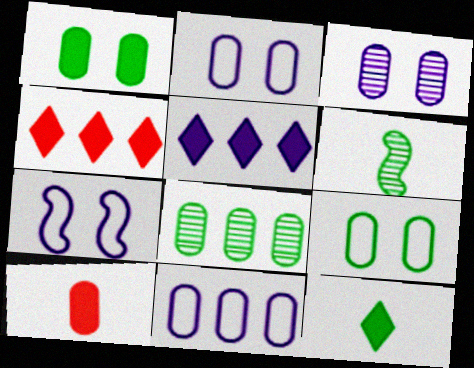[[2, 4, 6], 
[2, 8, 10]]